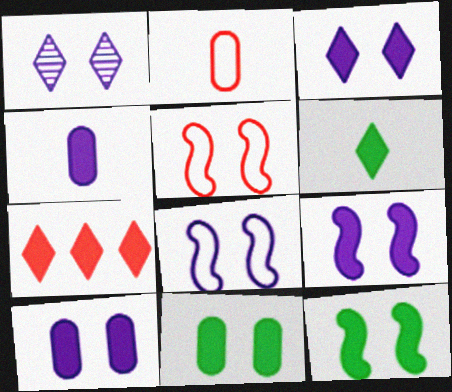[[1, 5, 11], 
[1, 8, 10], 
[3, 6, 7], 
[3, 9, 10], 
[4, 7, 12]]